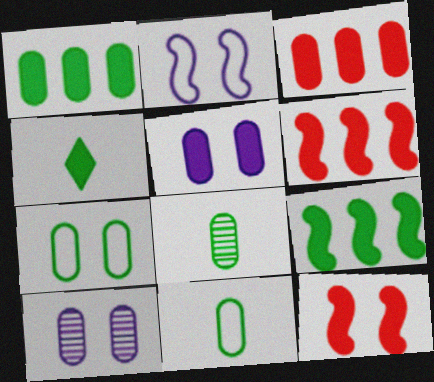[[1, 7, 8], 
[3, 10, 11], 
[4, 5, 6]]